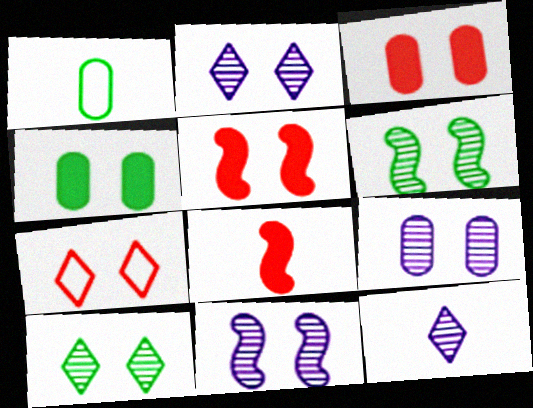[[1, 8, 12], 
[2, 9, 11], 
[4, 7, 11]]